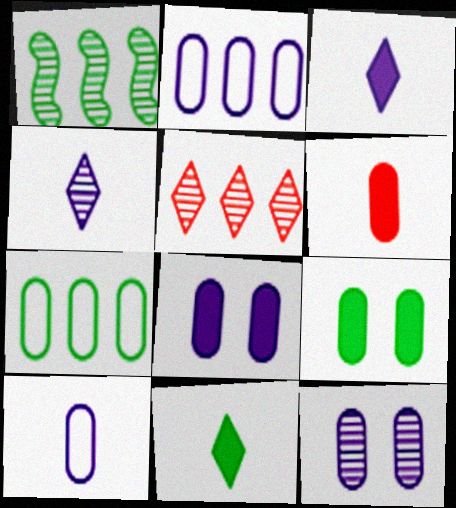[[6, 7, 12]]